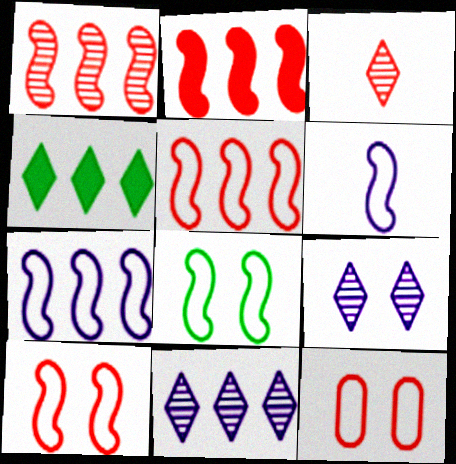[[1, 2, 5], 
[2, 3, 12], 
[5, 6, 8]]